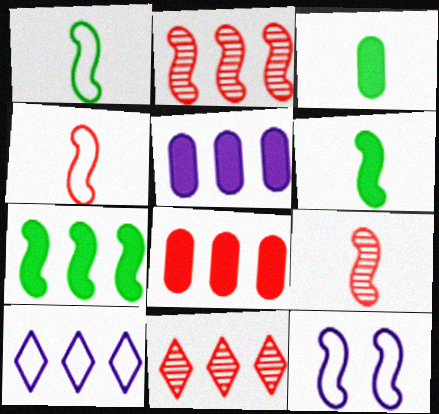[[2, 6, 12], 
[3, 11, 12], 
[7, 9, 12]]